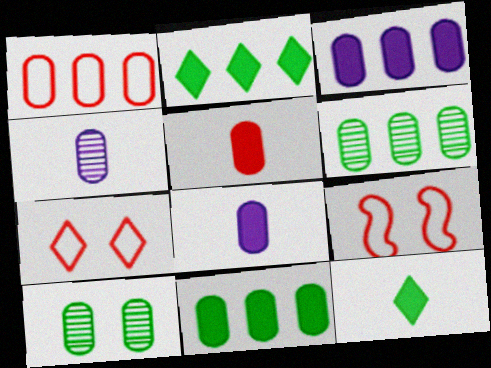[[1, 3, 6], 
[1, 8, 10], 
[2, 4, 9]]